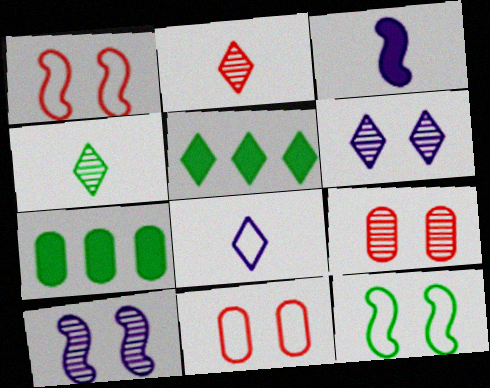[[4, 7, 12]]